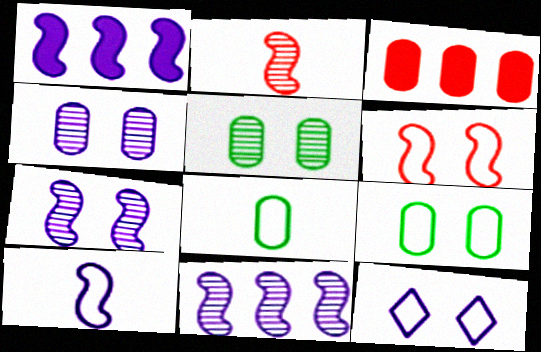[[1, 7, 10], 
[3, 4, 8], 
[6, 9, 12]]